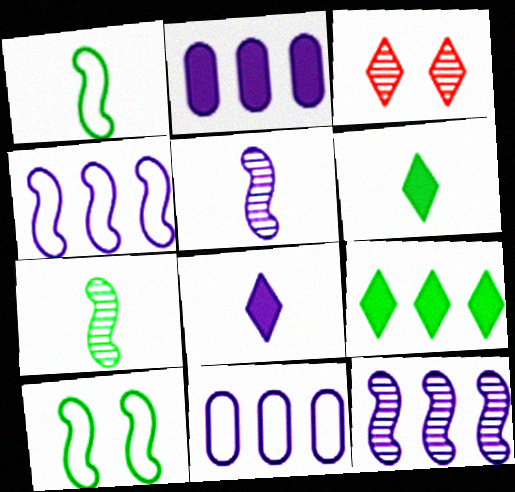[[1, 2, 3]]